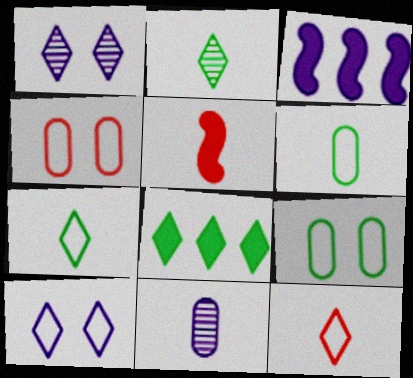[[1, 8, 12], 
[2, 3, 4], 
[3, 10, 11], 
[5, 7, 11]]